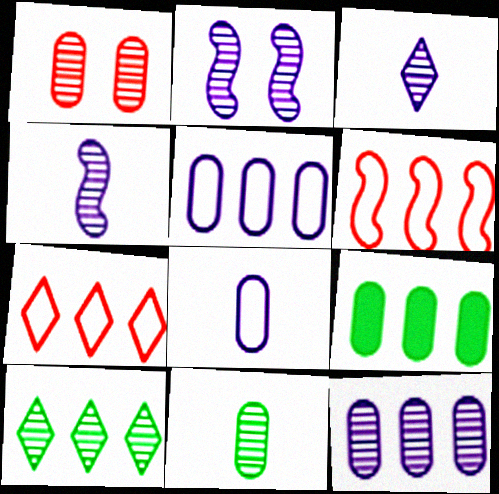[[1, 4, 10], 
[1, 8, 9], 
[1, 11, 12], 
[2, 3, 12]]